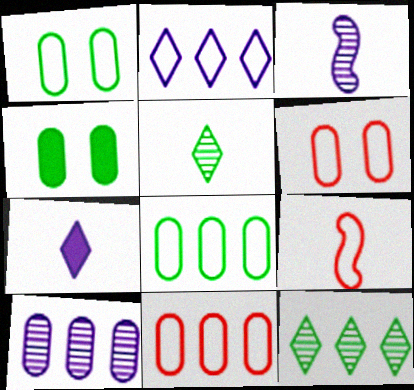[[1, 2, 9]]